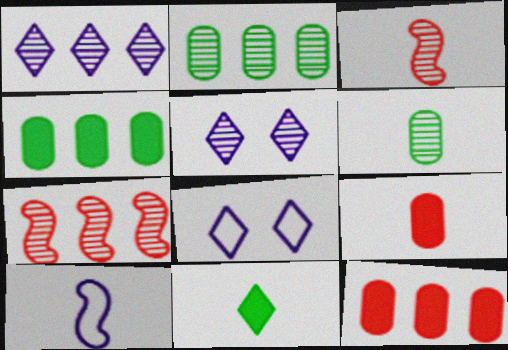[[1, 2, 7], 
[2, 3, 5], 
[3, 4, 8], 
[5, 6, 7]]